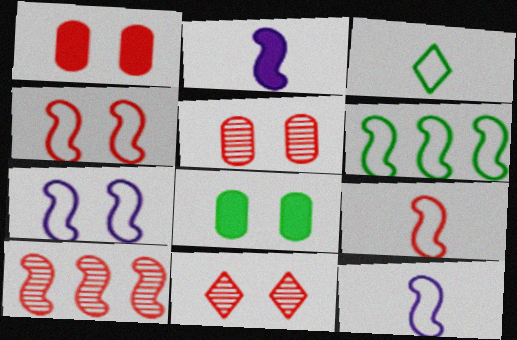[[1, 4, 11], 
[4, 6, 12], 
[6, 7, 9], 
[7, 8, 11]]